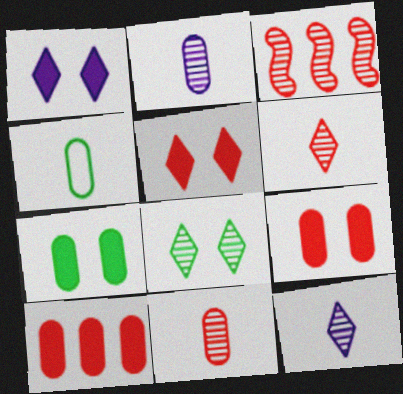[[1, 3, 4], 
[2, 3, 8]]